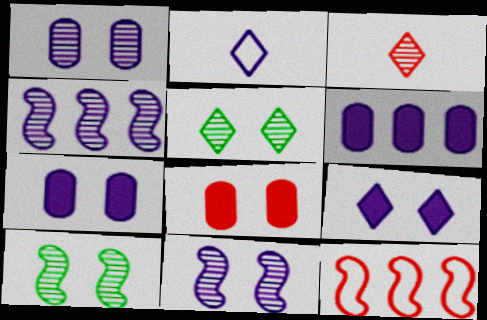[[2, 4, 7], 
[2, 6, 11], 
[3, 8, 12]]